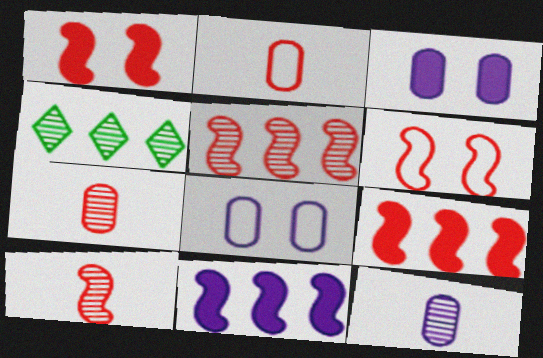[[6, 9, 10]]